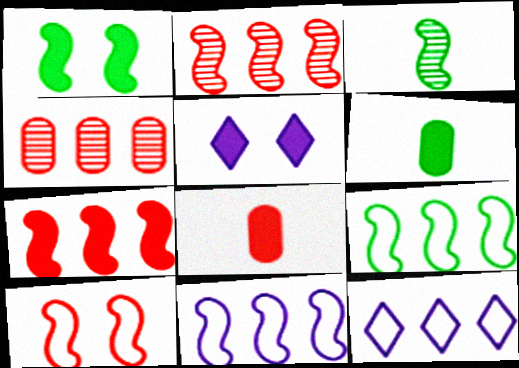[[1, 3, 9], 
[5, 6, 7]]